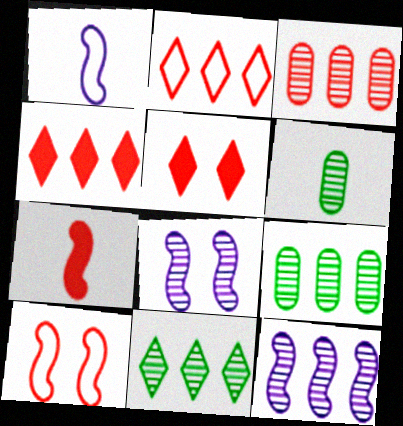[[1, 5, 9], 
[3, 11, 12]]